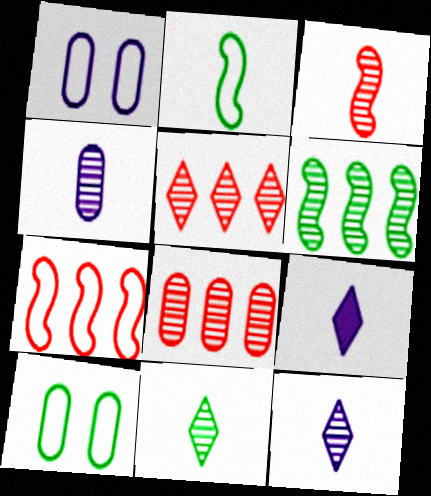[[3, 4, 11]]